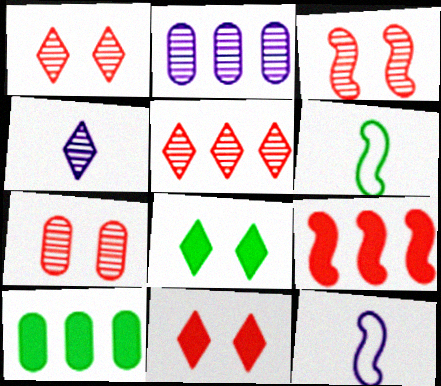[[1, 3, 7], 
[1, 10, 12], 
[2, 6, 11]]